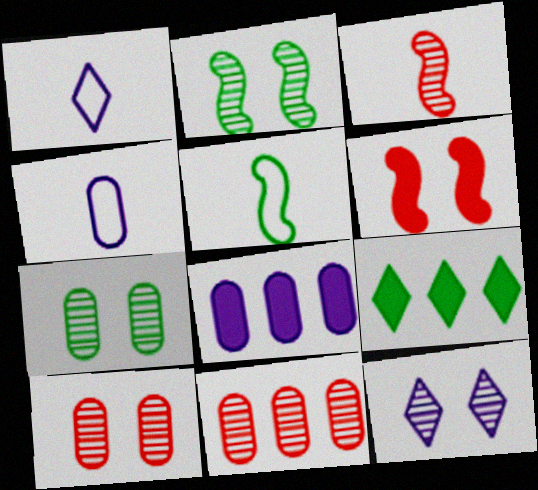[[2, 10, 12], 
[5, 7, 9]]